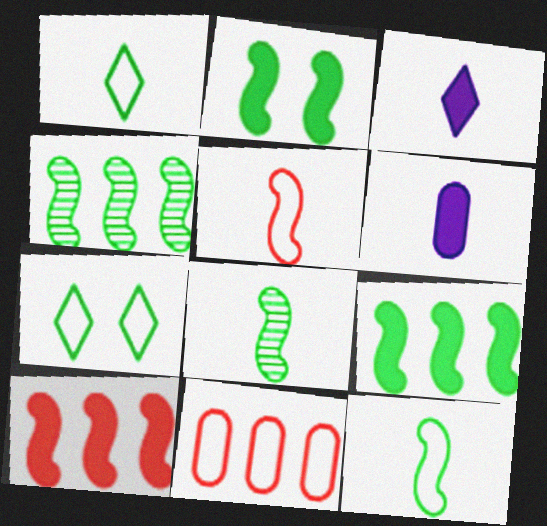[[2, 4, 12]]